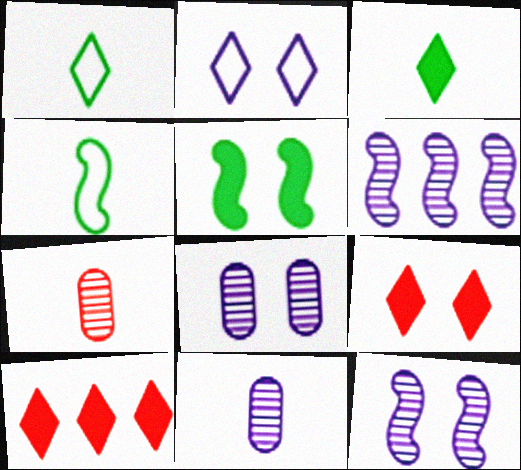[[4, 8, 10]]